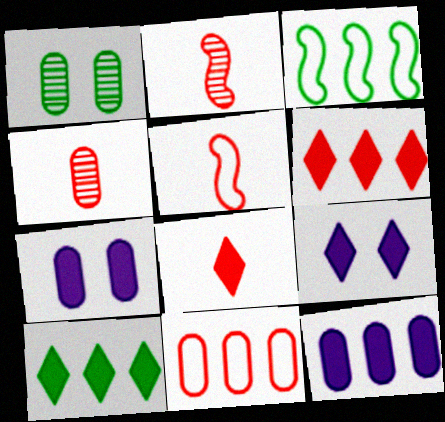[[3, 4, 9], 
[4, 5, 8], 
[8, 9, 10]]